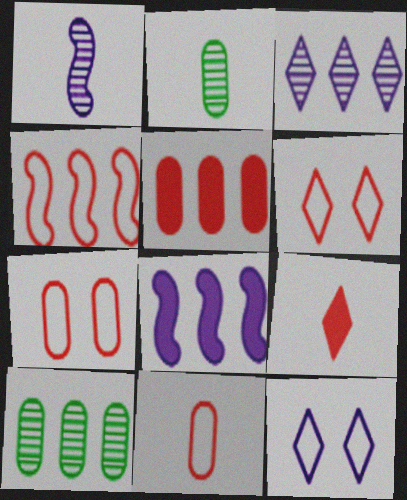[[2, 6, 8], 
[4, 6, 11]]